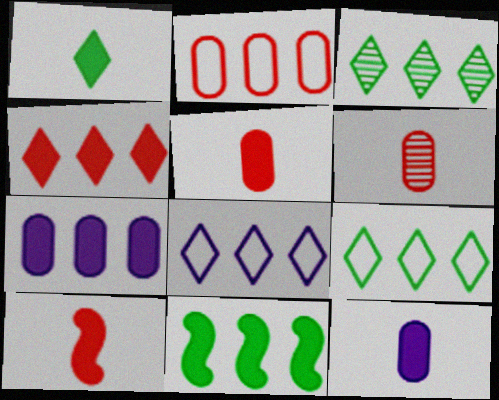[[1, 10, 12], 
[3, 4, 8], 
[4, 7, 11]]